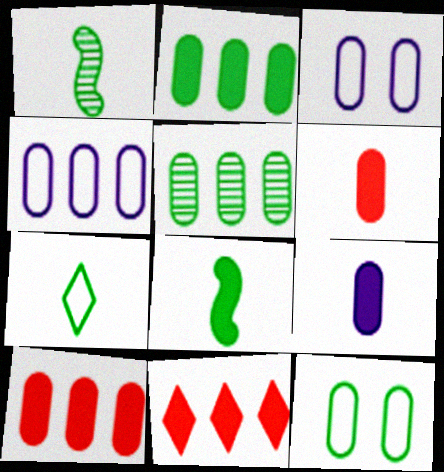[[1, 3, 11], 
[3, 5, 6], 
[4, 5, 10]]